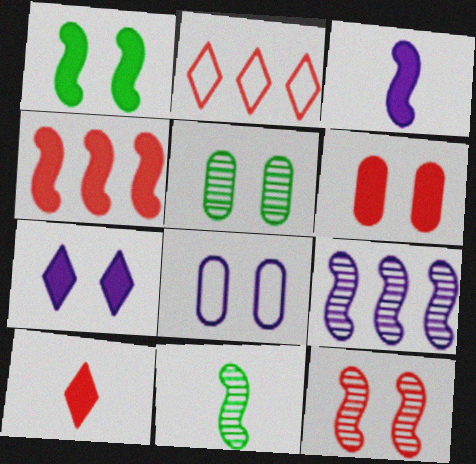[[1, 3, 4], 
[1, 6, 7], 
[2, 3, 5], 
[4, 6, 10], 
[5, 6, 8], 
[9, 11, 12]]